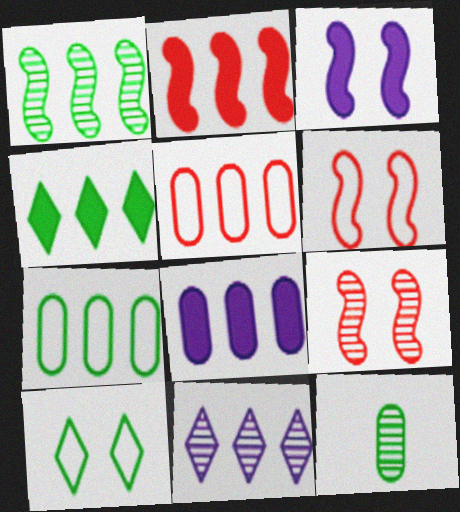[[1, 4, 7], 
[2, 4, 8], 
[2, 7, 11], 
[9, 11, 12]]